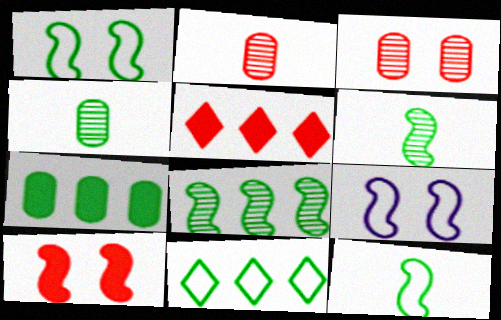[[4, 5, 9], 
[7, 8, 11]]